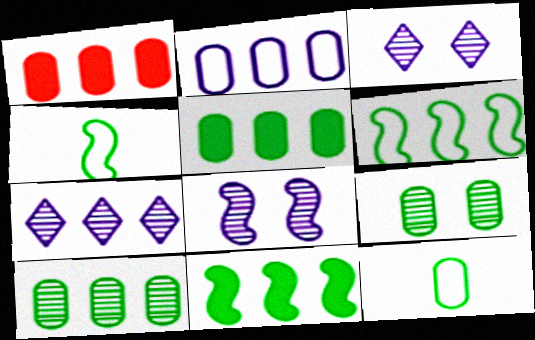[[1, 2, 10], 
[1, 3, 4], 
[1, 6, 7], 
[5, 9, 12]]